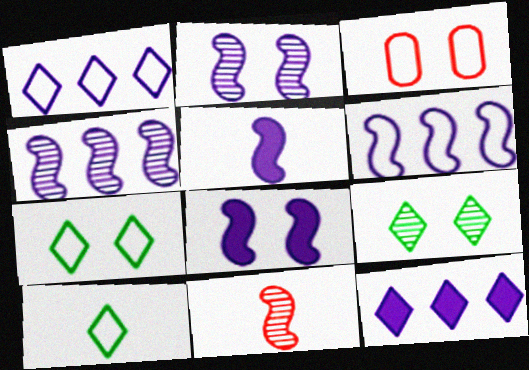[[2, 5, 6], 
[3, 6, 10], 
[3, 8, 9]]